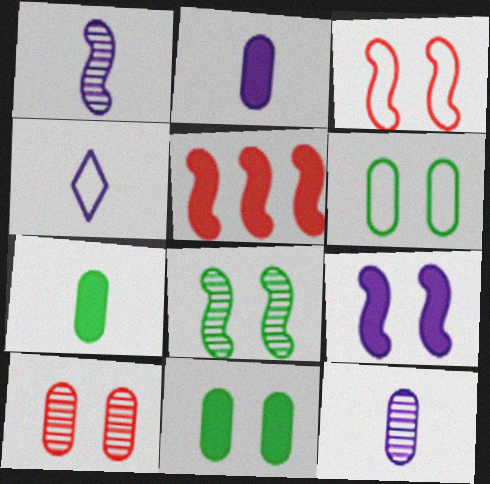[[1, 2, 4], 
[3, 8, 9]]